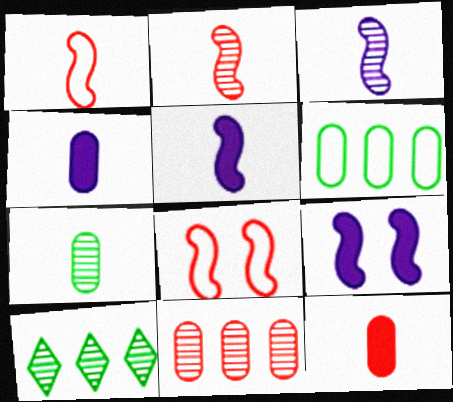[[4, 8, 10]]